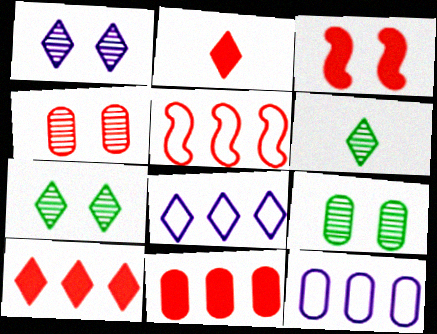[[2, 3, 11], 
[2, 4, 5], 
[2, 7, 8], 
[3, 6, 12]]